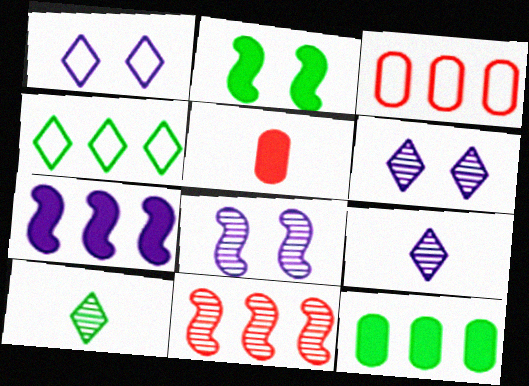[[2, 3, 9], 
[4, 5, 8]]